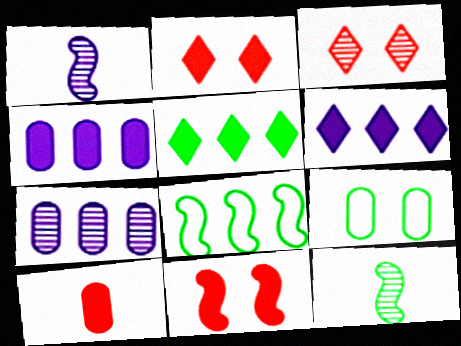[[1, 8, 11], 
[3, 7, 12], 
[5, 9, 12], 
[7, 9, 10]]